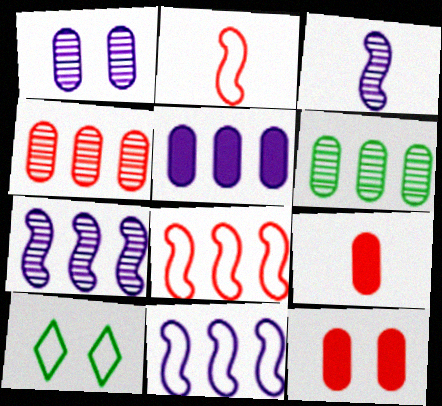[[7, 9, 10]]